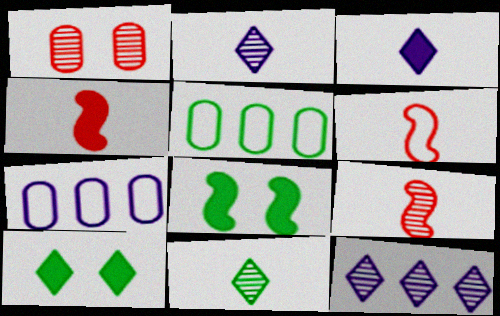[[4, 6, 9], 
[5, 8, 11], 
[7, 9, 10]]